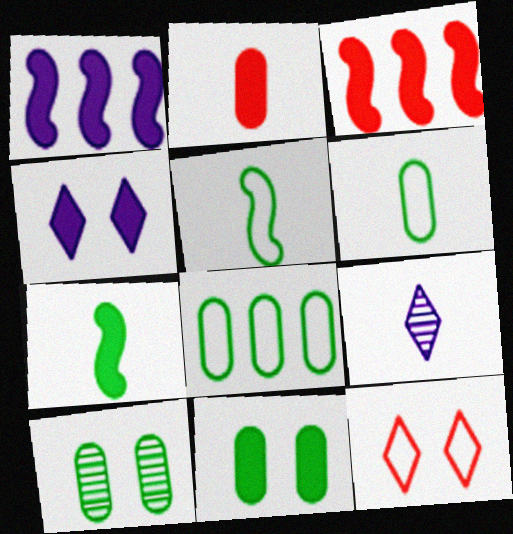[[2, 5, 9]]